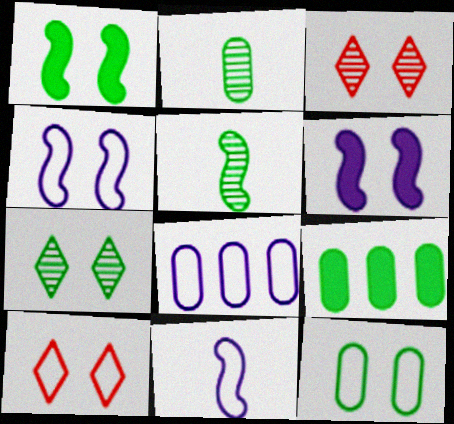[[1, 7, 12], 
[2, 9, 12], 
[3, 6, 12], 
[3, 9, 11], 
[4, 10, 12]]